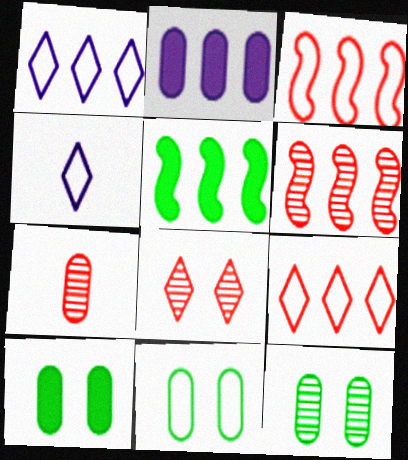[[2, 7, 11], 
[3, 4, 11], 
[4, 6, 10], 
[6, 7, 8], 
[10, 11, 12]]